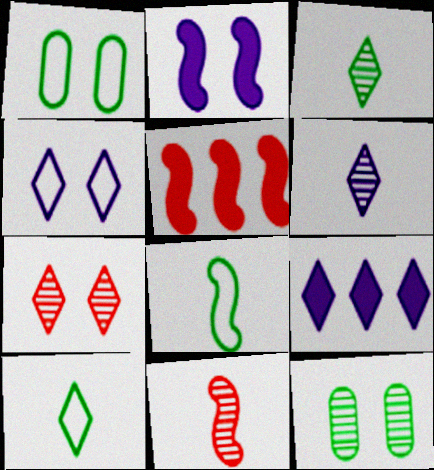[[1, 2, 7], 
[1, 5, 6], 
[1, 9, 11], 
[4, 6, 9], 
[7, 9, 10]]